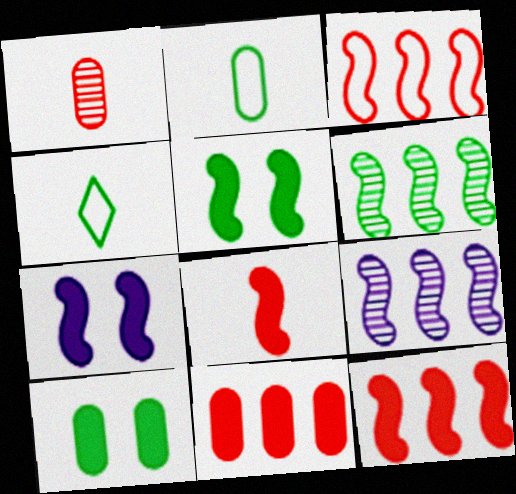[[4, 6, 10]]